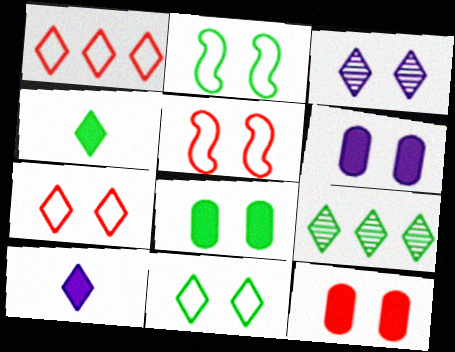[[1, 3, 4], 
[2, 3, 12], 
[3, 5, 8], 
[4, 9, 11], 
[6, 8, 12], 
[7, 9, 10]]